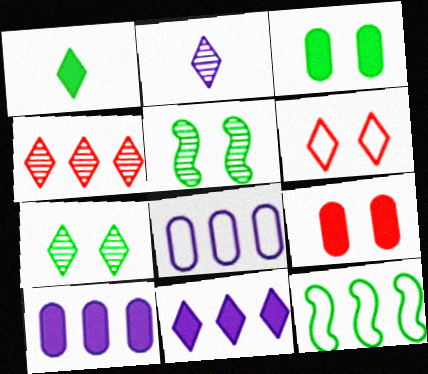[[2, 4, 7], 
[2, 9, 12], 
[4, 10, 12]]